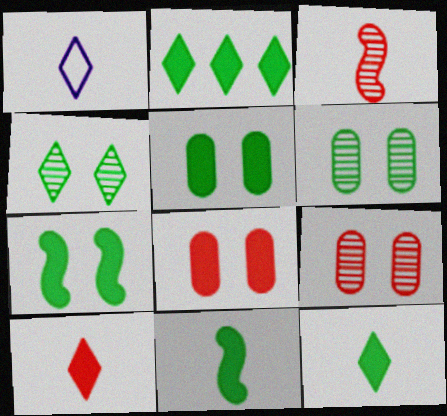[[2, 5, 11]]